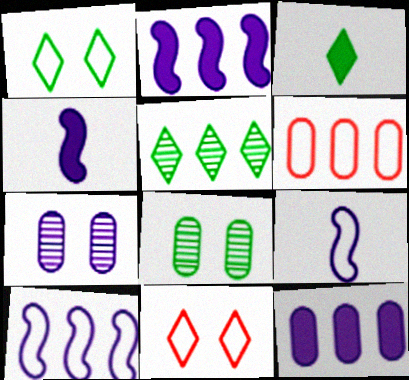[[1, 3, 5], 
[1, 6, 9], 
[2, 5, 6]]